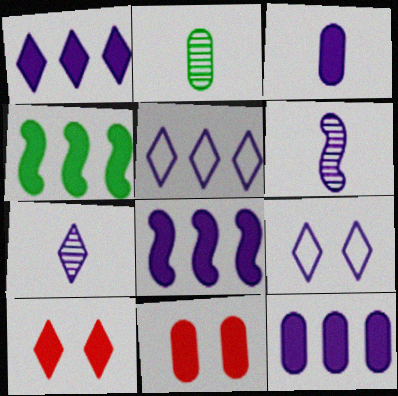[[1, 7, 9], 
[1, 8, 12], 
[3, 4, 10], 
[6, 9, 12]]